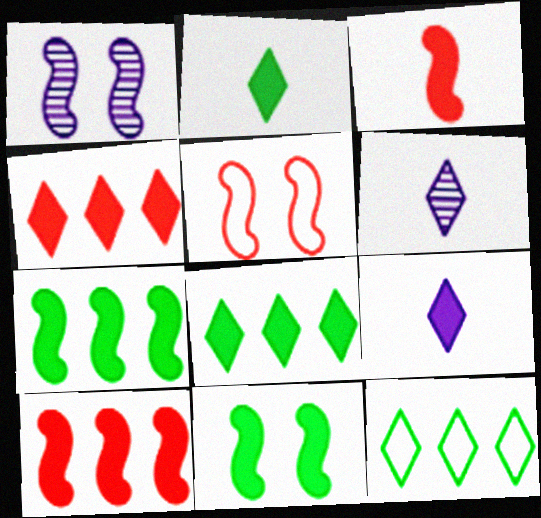[[1, 5, 11]]